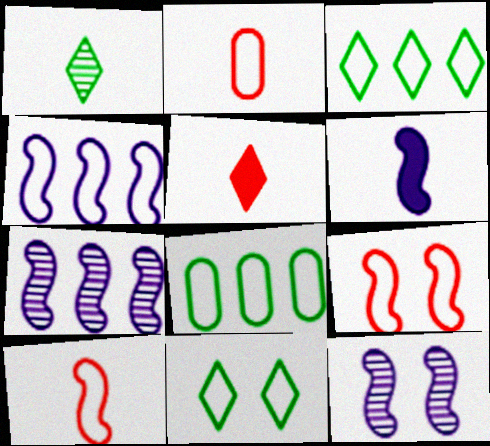[[1, 2, 6], 
[2, 4, 11], 
[4, 6, 12], 
[5, 8, 12]]